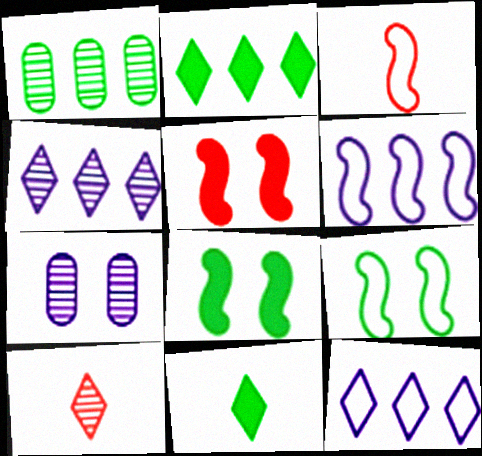[[1, 9, 11], 
[2, 3, 7], 
[3, 6, 9]]